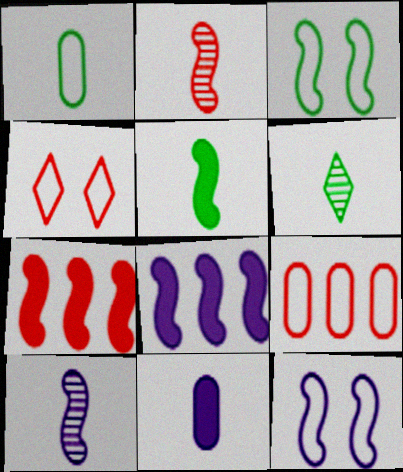[[1, 5, 6], 
[2, 3, 8], 
[3, 7, 10], 
[8, 10, 12]]